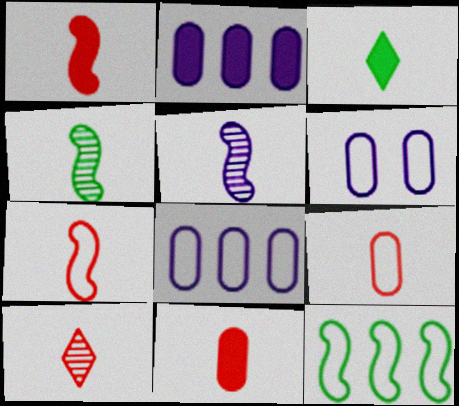[[1, 9, 10], 
[3, 5, 9], 
[7, 10, 11]]